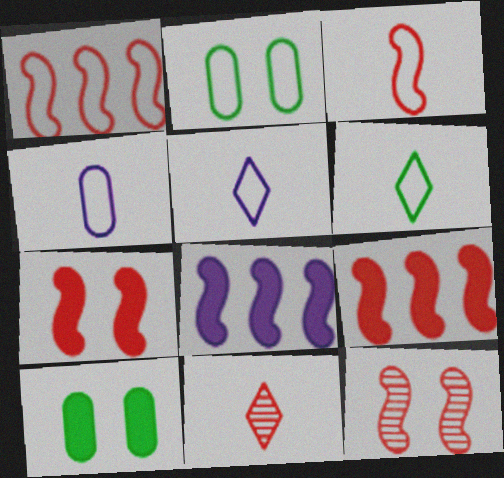[[1, 2, 5], 
[2, 8, 11], 
[3, 4, 6], 
[3, 9, 12]]